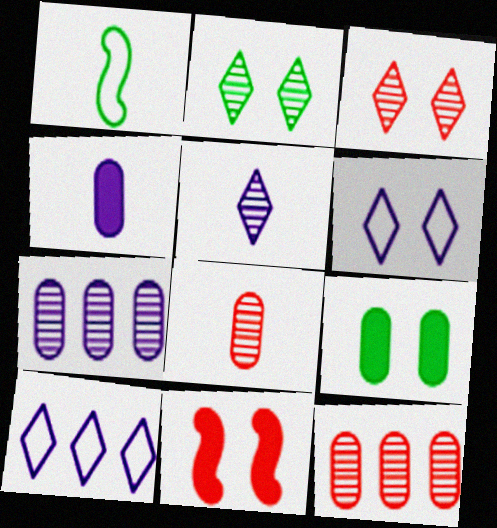[]